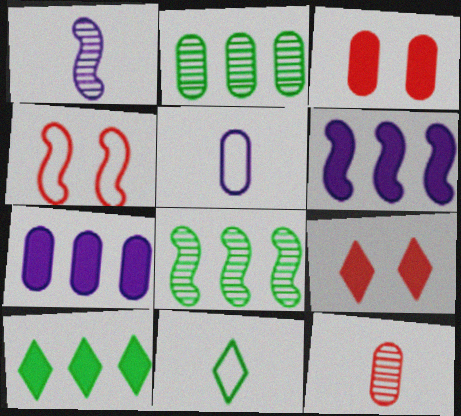[[2, 3, 5], 
[5, 8, 9]]